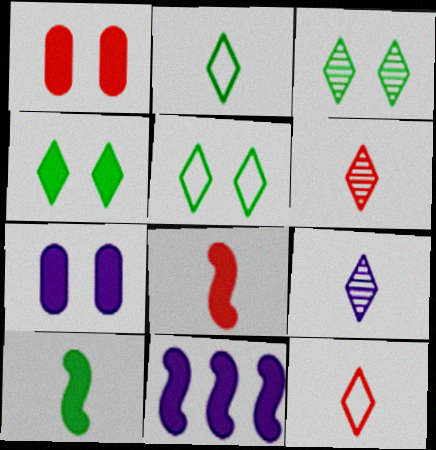[[3, 4, 5]]